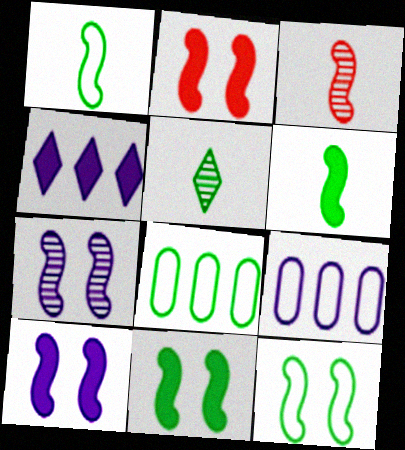[[2, 5, 9], 
[2, 7, 12], 
[2, 10, 11], 
[5, 8, 11]]